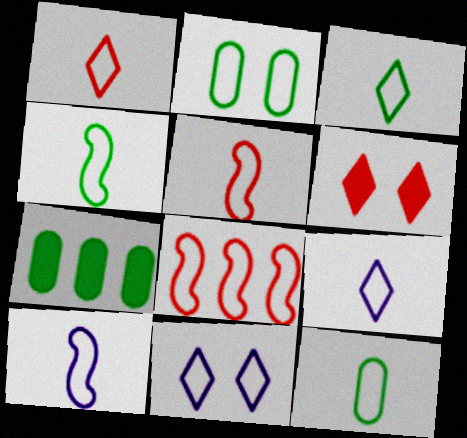[[1, 3, 9], 
[1, 10, 12], 
[2, 8, 9], 
[3, 4, 12], 
[4, 5, 10], 
[5, 9, 12], 
[8, 11, 12]]